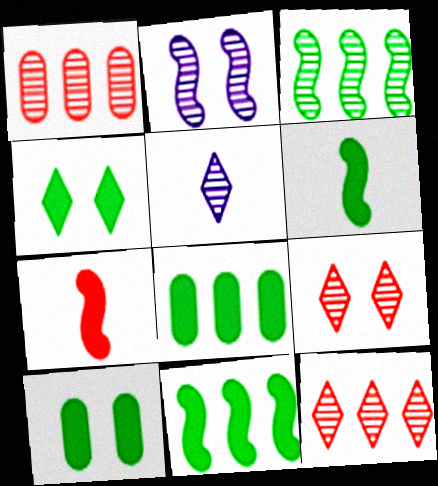[[4, 6, 8]]